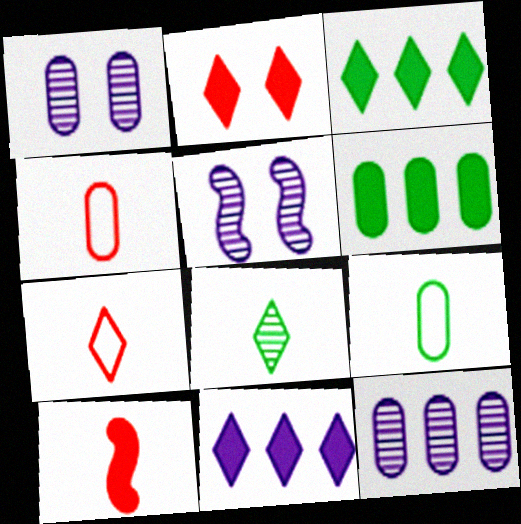[[1, 4, 6], 
[3, 4, 5], 
[5, 6, 7]]